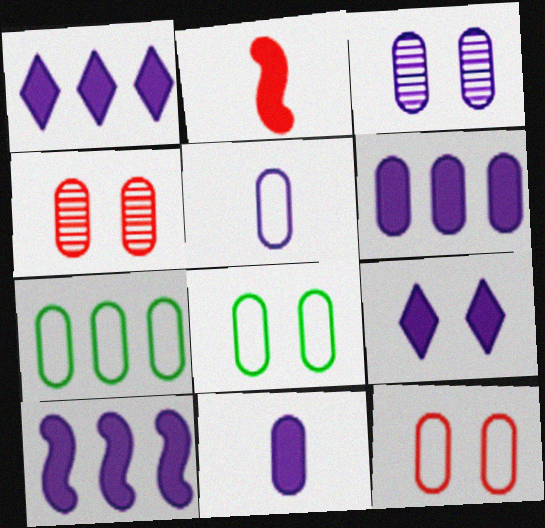[[1, 6, 10], 
[3, 5, 6], 
[4, 7, 11], 
[5, 7, 12], 
[9, 10, 11]]